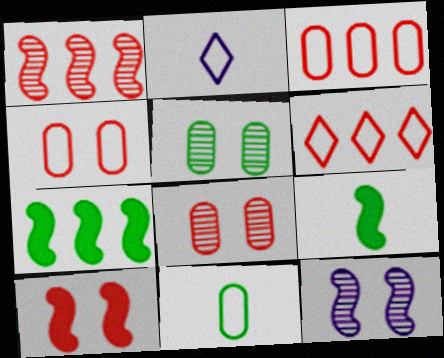[[2, 7, 8]]